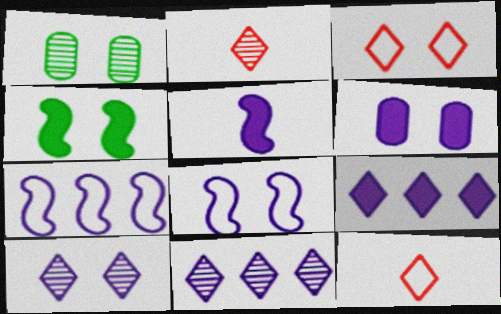[[5, 6, 9], 
[6, 8, 10]]